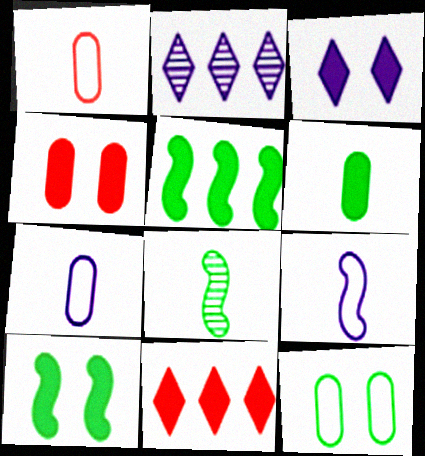[[1, 2, 10], 
[3, 4, 10]]